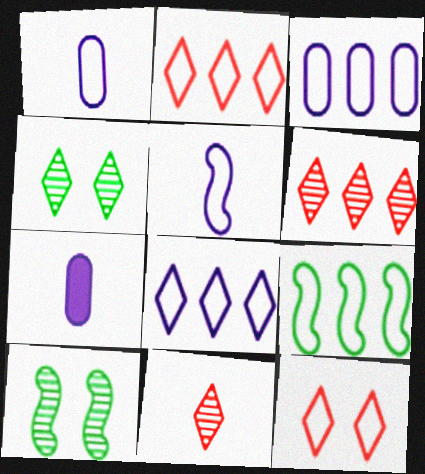[[1, 9, 12], 
[2, 3, 9], 
[2, 7, 10]]